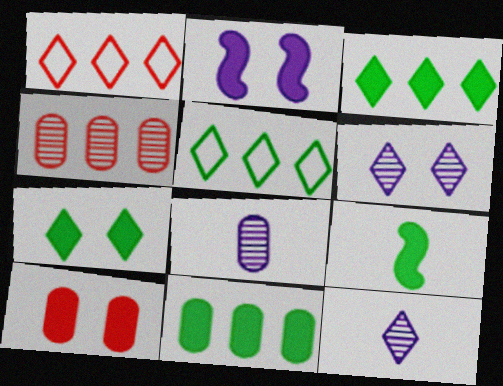[[1, 7, 12], 
[2, 7, 10], 
[7, 9, 11]]